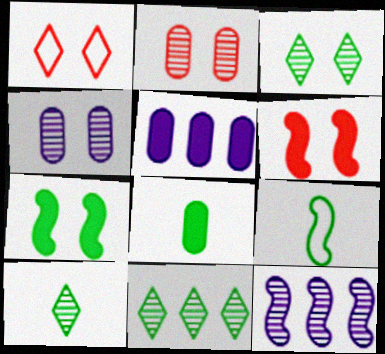[[1, 2, 6], 
[1, 4, 7], 
[1, 8, 12], 
[2, 10, 12], 
[3, 10, 11], 
[6, 9, 12], 
[8, 9, 10]]